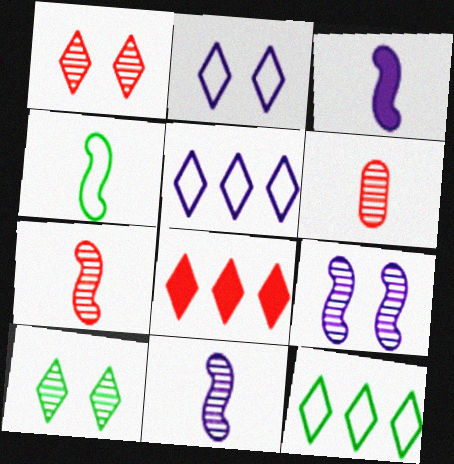[[3, 4, 7]]